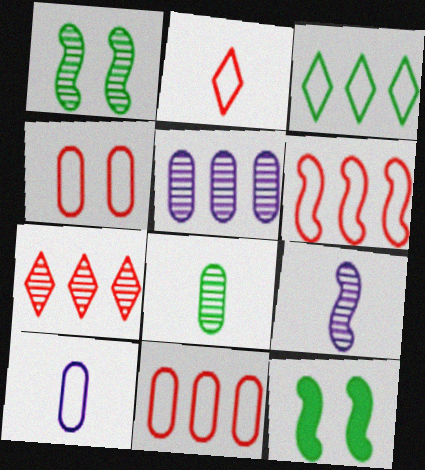[[2, 4, 6], 
[2, 5, 12], 
[3, 8, 12], 
[6, 9, 12], 
[7, 10, 12]]